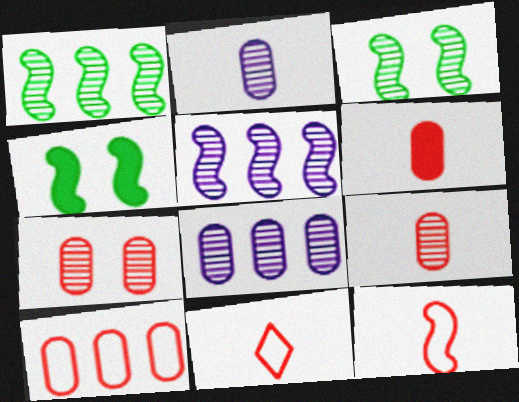[[4, 5, 12], 
[4, 8, 11], 
[6, 7, 10]]